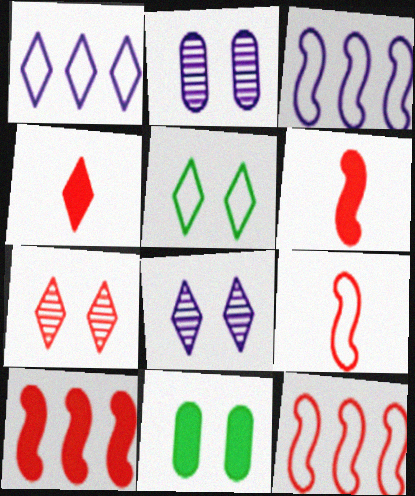[]